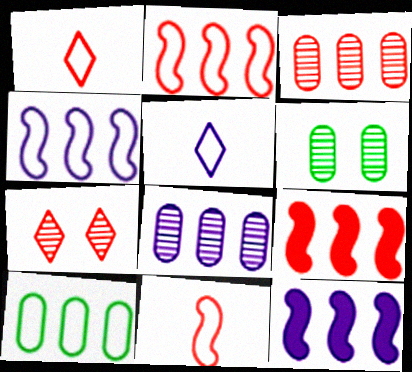[[1, 6, 12], 
[5, 6, 9]]